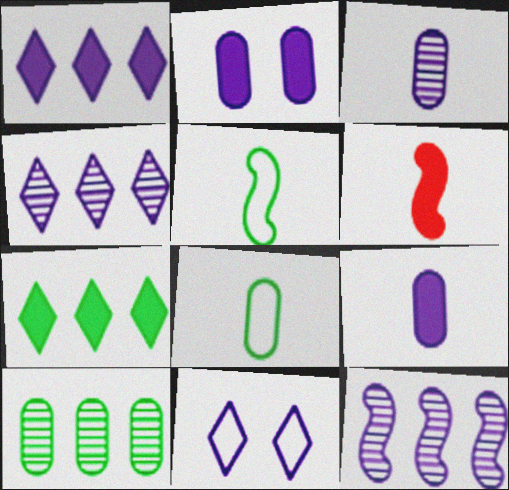[[2, 6, 7], 
[6, 10, 11], 
[9, 11, 12]]